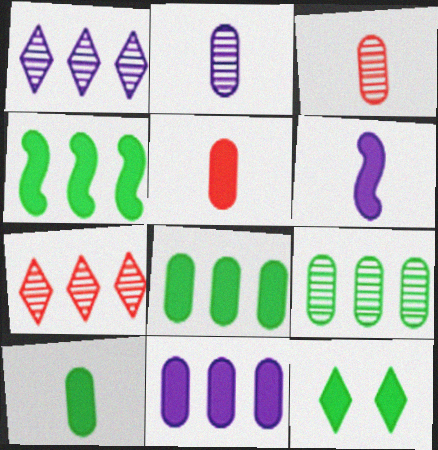[[4, 10, 12]]